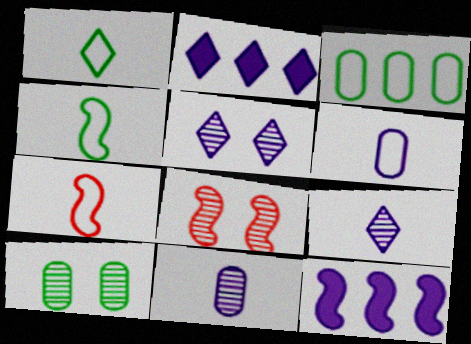[[1, 6, 7], 
[2, 7, 10], 
[4, 8, 12], 
[5, 6, 12], 
[5, 8, 10]]